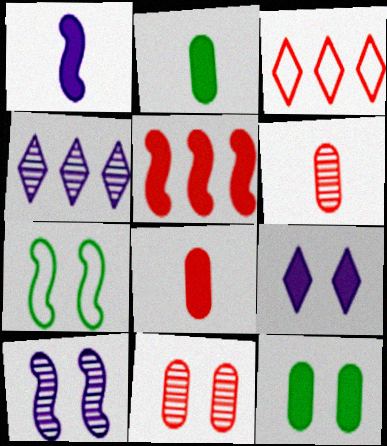[[2, 3, 10], 
[2, 5, 9], 
[4, 7, 8], 
[7, 9, 11]]